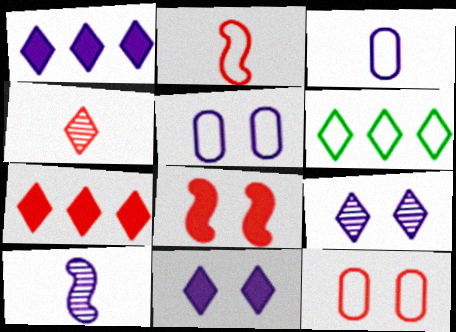[[1, 5, 10], 
[2, 5, 6], 
[4, 6, 11]]